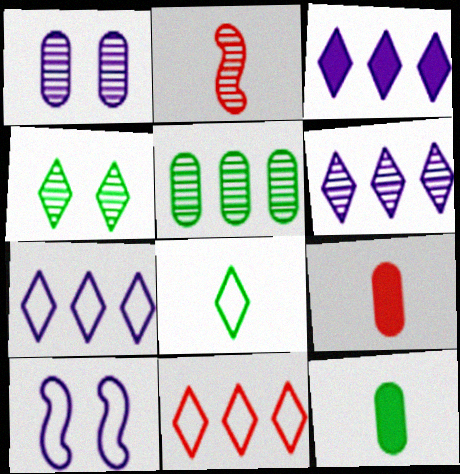[[3, 6, 7]]